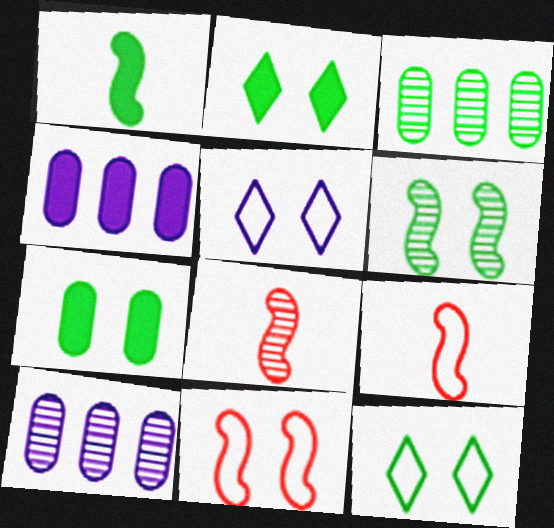[[1, 3, 12], 
[2, 9, 10], 
[4, 8, 12], 
[6, 7, 12]]